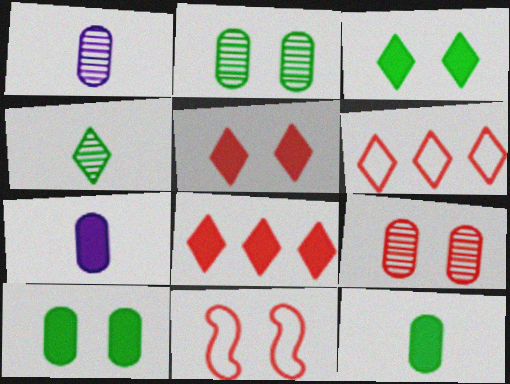[[5, 9, 11]]